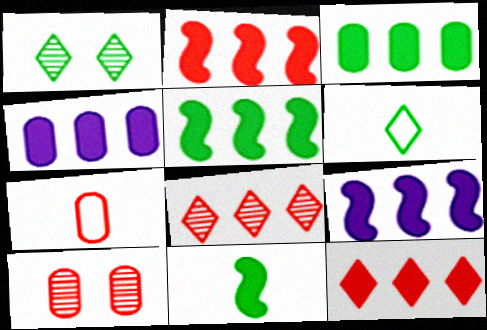[[1, 7, 9], 
[2, 5, 9], 
[3, 9, 12], 
[4, 5, 12], 
[6, 9, 10]]